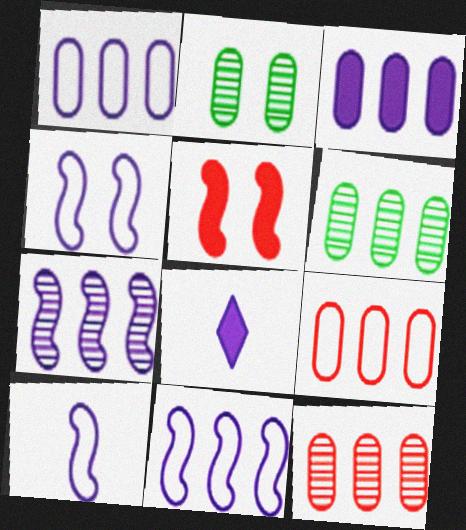[[3, 6, 9], 
[4, 10, 11]]